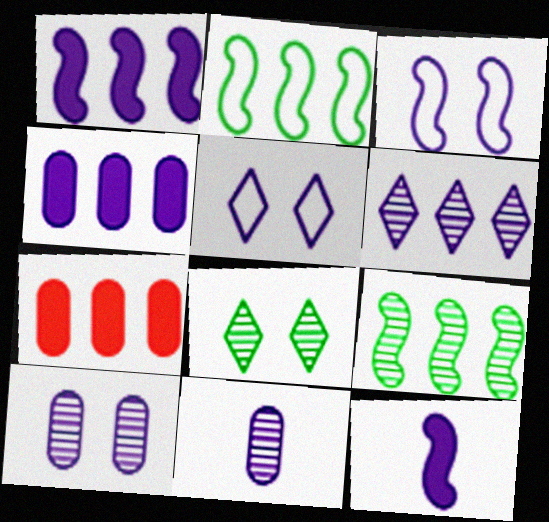[[1, 5, 11], 
[2, 6, 7]]